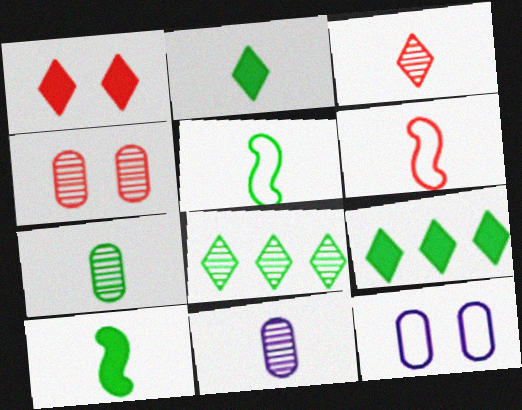[[2, 5, 7], 
[2, 6, 11]]